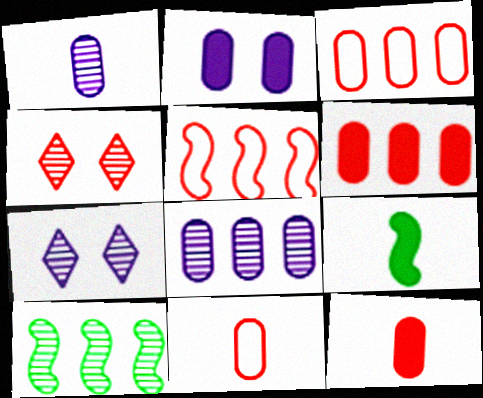[[1, 4, 10], 
[3, 7, 9], 
[4, 5, 12]]